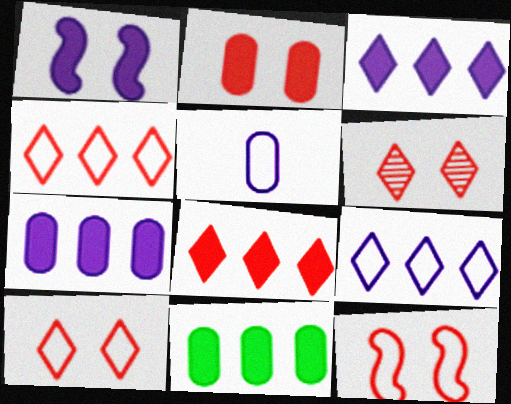[[2, 6, 12]]